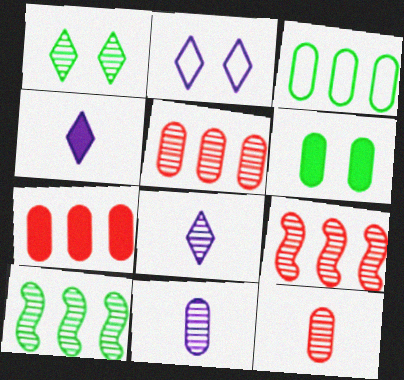[[1, 9, 11]]